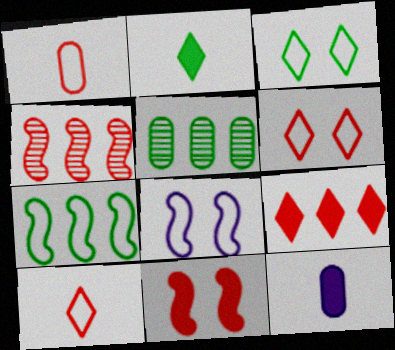[[3, 4, 12]]